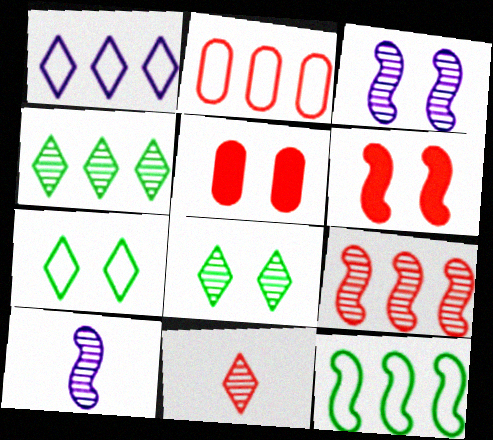[[1, 2, 12], 
[2, 6, 11], 
[3, 5, 7], 
[6, 10, 12]]